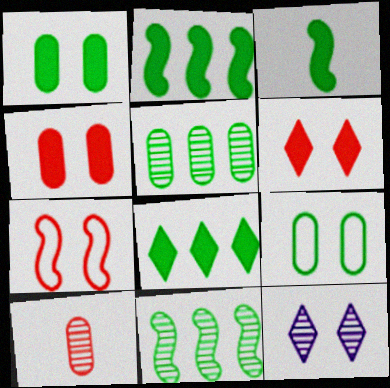[[1, 3, 8], 
[1, 7, 12], 
[10, 11, 12]]